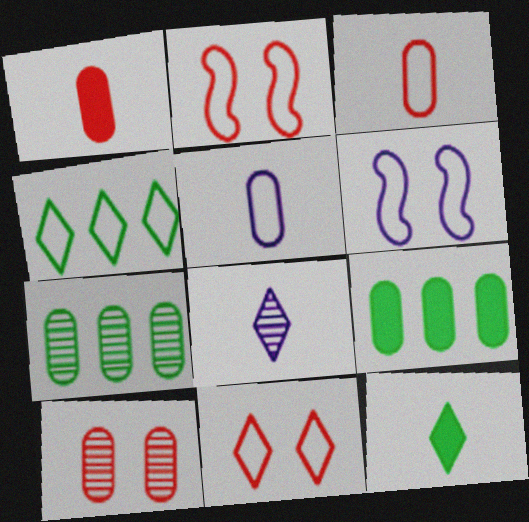[[2, 4, 5], 
[2, 8, 9], 
[3, 4, 6], 
[5, 9, 10]]